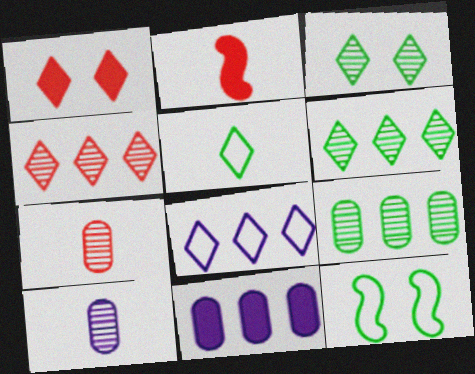[[2, 5, 10]]